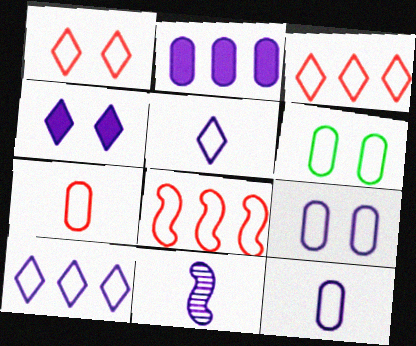[[1, 7, 8], 
[5, 6, 8]]